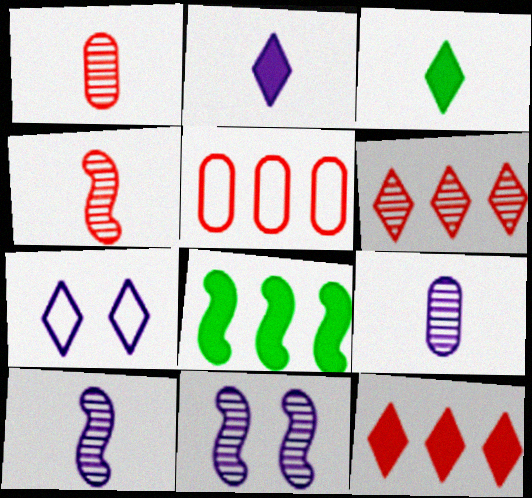[[1, 7, 8], 
[3, 5, 11], 
[3, 6, 7]]